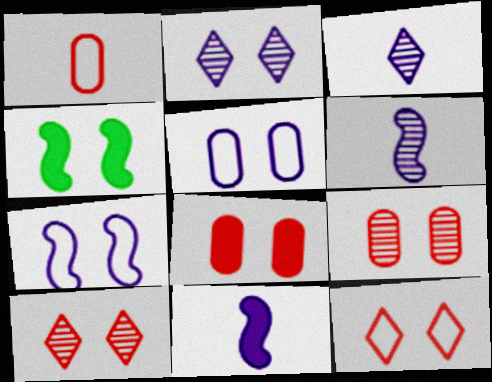[[4, 5, 10]]